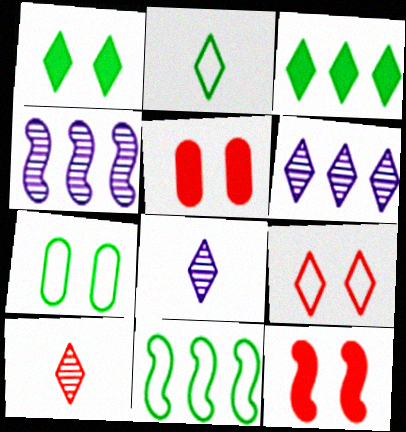[[2, 4, 5], 
[2, 7, 11], 
[3, 8, 9], 
[5, 8, 11]]